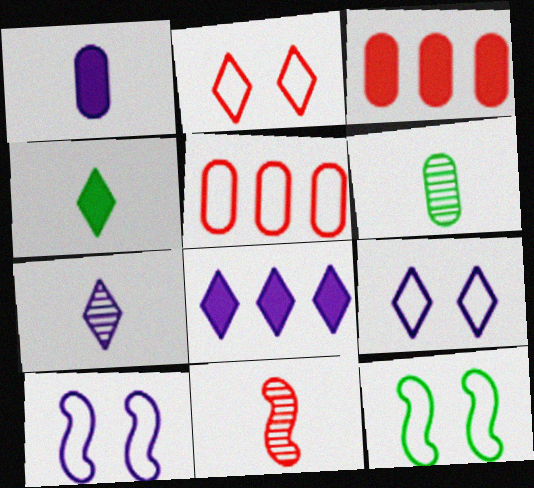[[2, 3, 11], 
[3, 7, 12], 
[6, 7, 11], 
[7, 8, 9]]